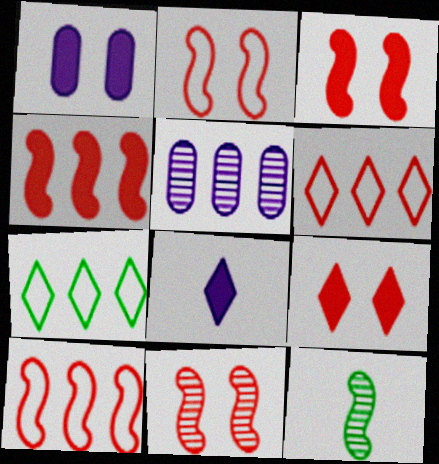[[1, 6, 12], 
[2, 3, 11], 
[4, 5, 7]]